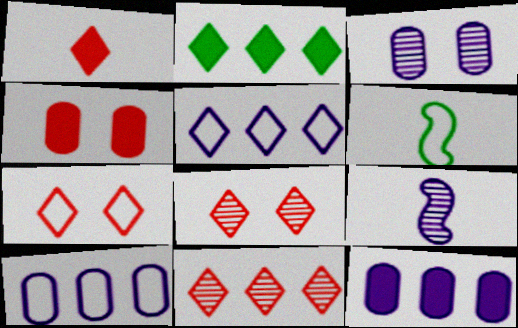[[1, 7, 11], 
[2, 5, 11], 
[6, 7, 10], 
[6, 8, 12]]